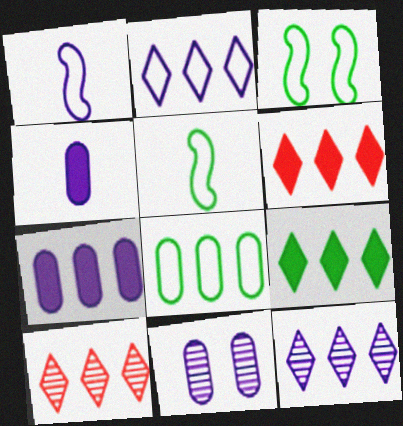[[2, 9, 10], 
[3, 4, 10], 
[5, 6, 11]]